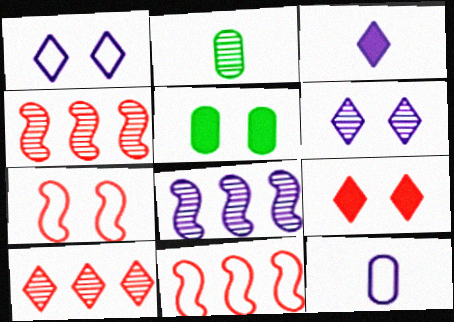[[2, 4, 6], 
[5, 6, 7]]